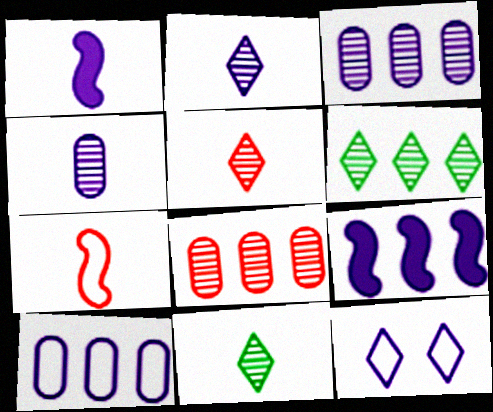[[1, 3, 12], 
[2, 5, 11], 
[4, 9, 12]]